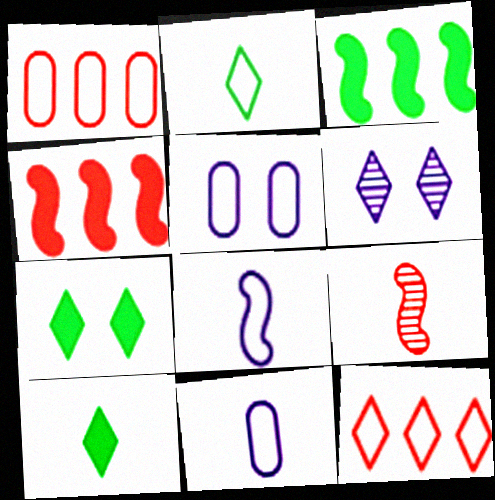[[6, 10, 12], 
[9, 10, 11]]